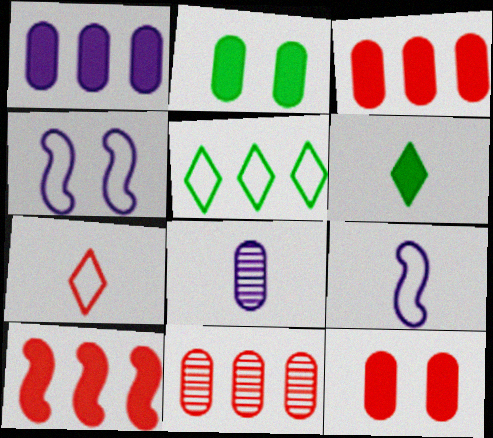[[4, 6, 11]]